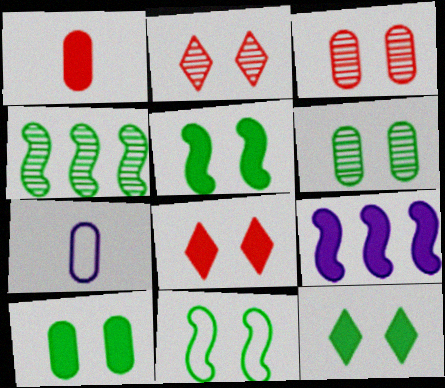[[1, 9, 12], 
[4, 7, 8], 
[5, 10, 12], 
[6, 11, 12]]